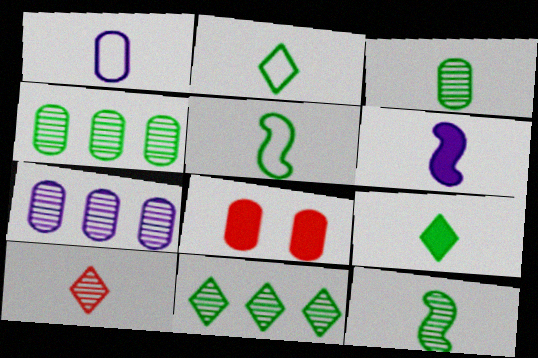[[1, 4, 8], 
[3, 5, 9]]